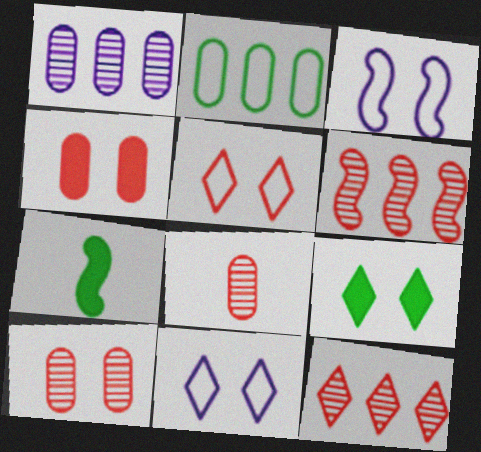[[1, 5, 7], 
[3, 6, 7], 
[3, 9, 10]]